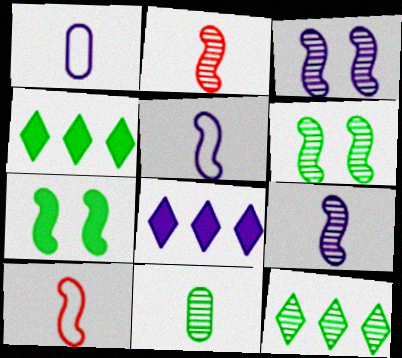[[1, 3, 8], 
[6, 11, 12]]